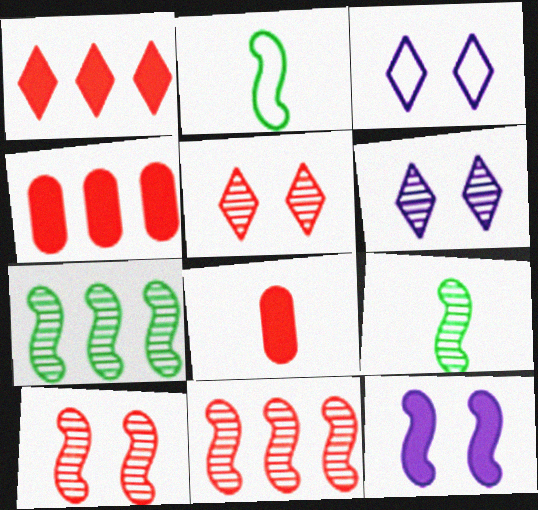[[2, 4, 6], 
[2, 11, 12], 
[3, 4, 9], 
[3, 7, 8]]